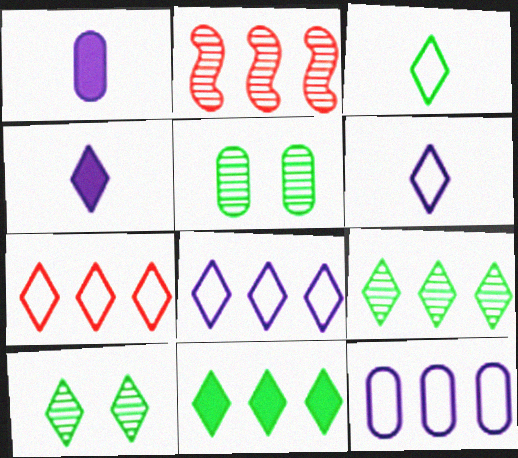[[2, 11, 12], 
[3, 10, 11], 
[4, 7, 10]]